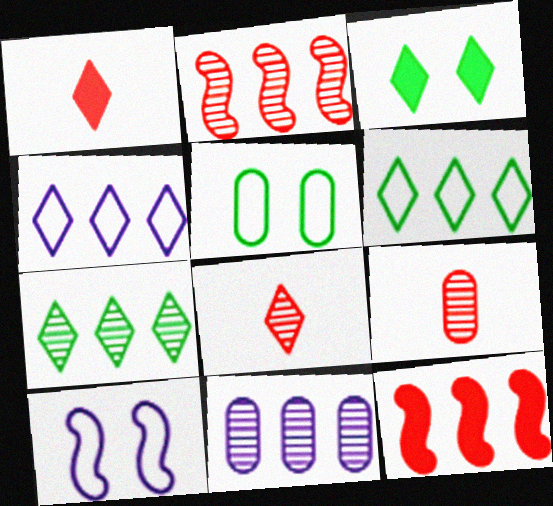[[2, 7, 11], 
[3, 4, 8], 
[6, 11, 12]]